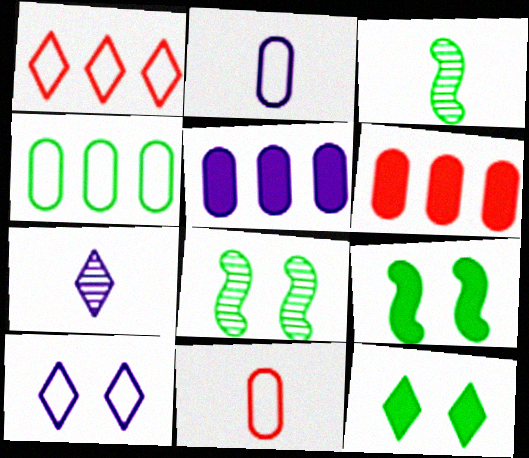[[1, 7, 12], 
[3, 4, 12], 
[3, 6, 10]]